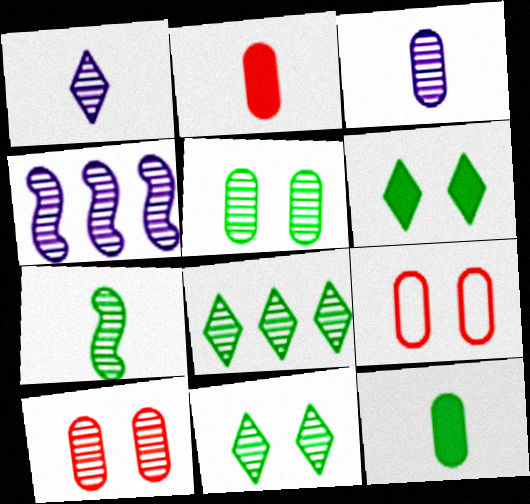[[5, 7, 8]]